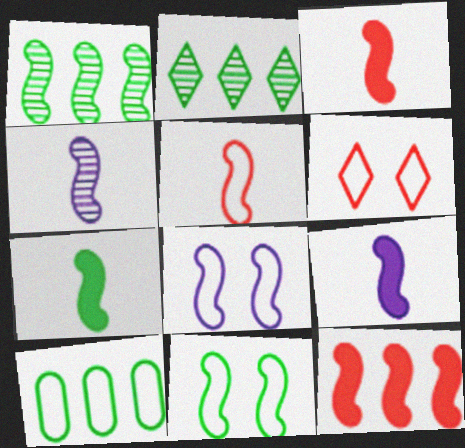[[1, 3, 8], 
[1, 7, 11], 
[3, 7, 9], 
[4, 5, 7], 
[4, 11, 12]]